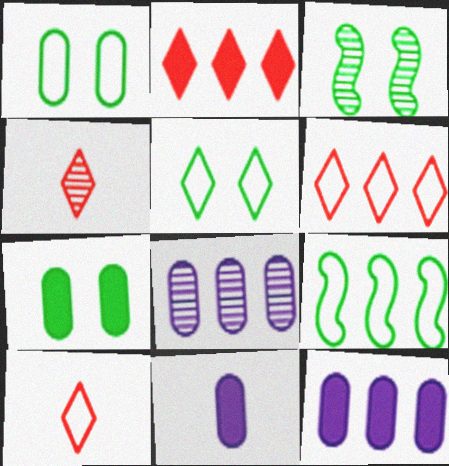[[2, 8, 9], 
[3, 4, 8], 
[3, 5, 7], 
[3, 6, 11], 
[3, 10, 12]]